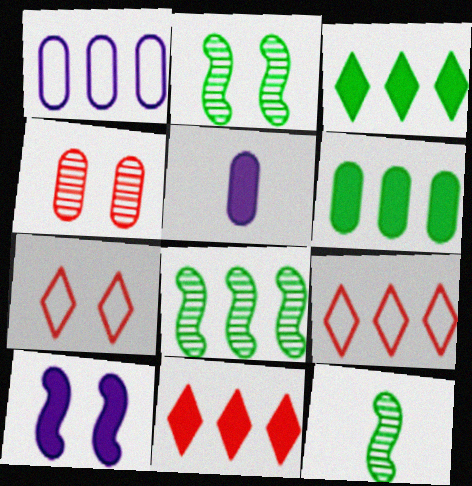[[1, 8, 11], 
[2, 5, 9], 
[2, 8, 12], 
[5, 7, 8]]